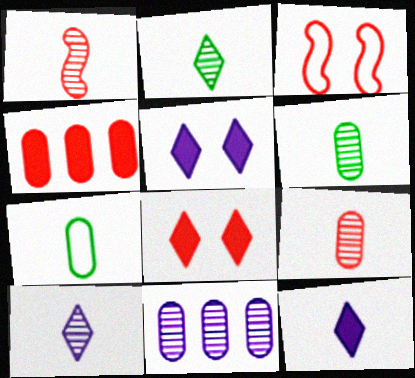[[1, 6, 10], 
[1, 7, 12]]